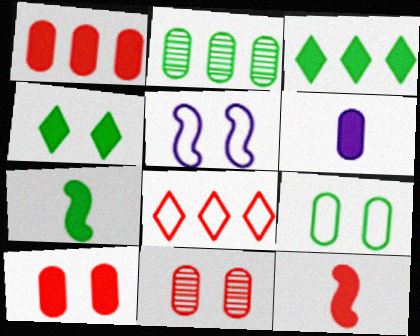[[4, 5, 11], 
[8, 11, 12]]